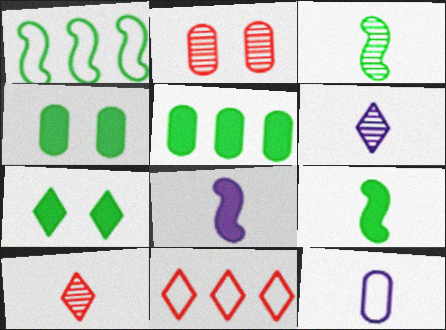[[2, 5, 12], 
[5, 7, 9], 
[6, 7, 11], 
[6, 8, 12], 
[9, 10, 12]]